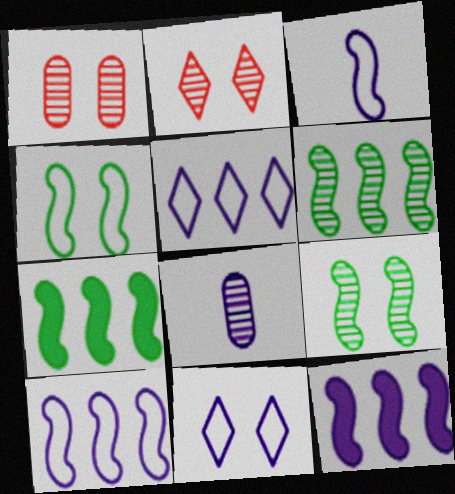[[2, 6, 8], 
[8, 11, 12]]